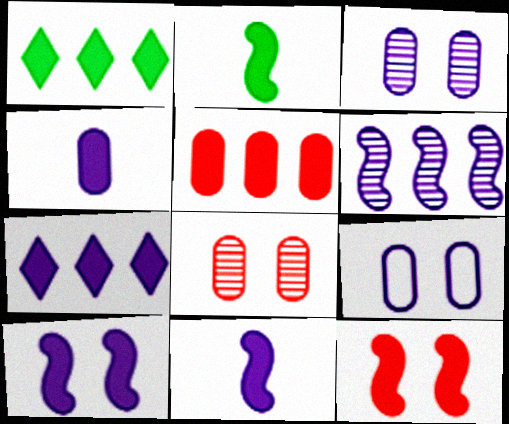[[1, 4, 12], 
[4, 7, 10]]